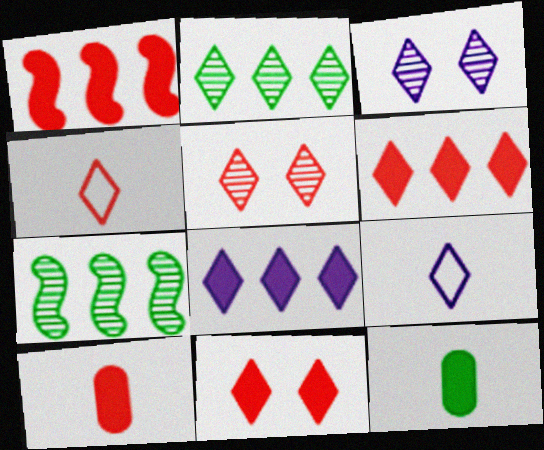[[1, 10, 11], 
[2, 9, 11], 
[3, 8, 9], 
[4, 5, 6]]